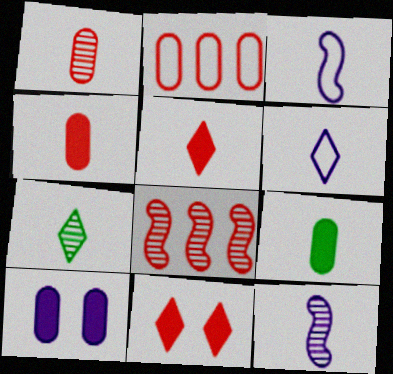[[1, 7, 12], 
[3, 4, 7], 
[5, 6, 7]]